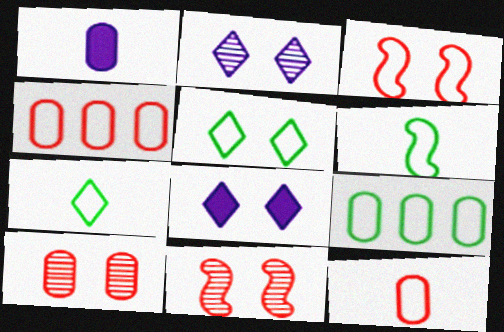[[1, 9, 10], 
[5, 6, 9]]